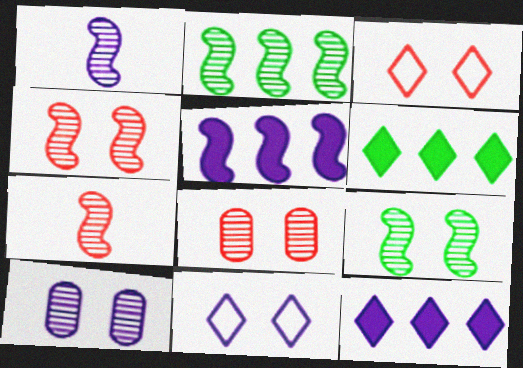[[1, 2, 4]]